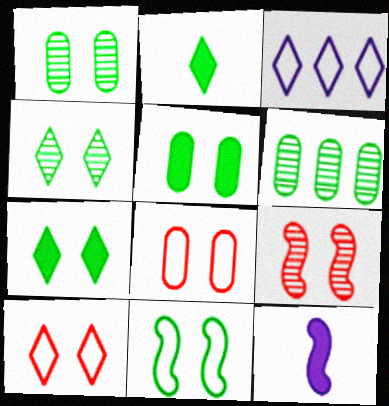[[1, 7, 11], 
[2, 6, 11], 
[4, 5, 11], 
[6, 10, 12]]